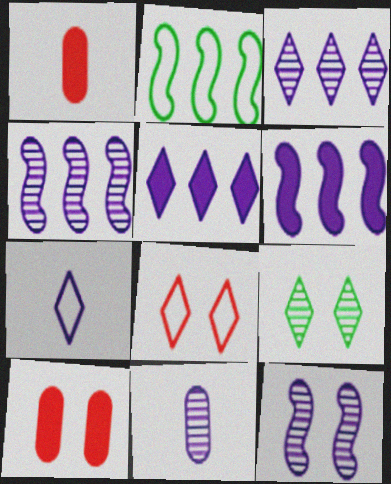[[3, 11, 12]]